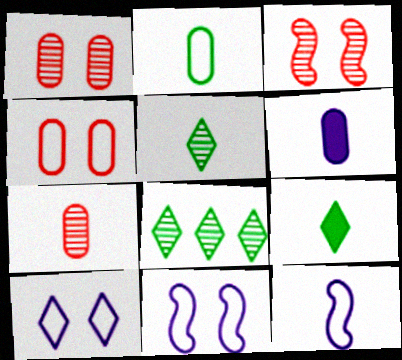[[2, 6, 7], 
[7, 9, 12]]